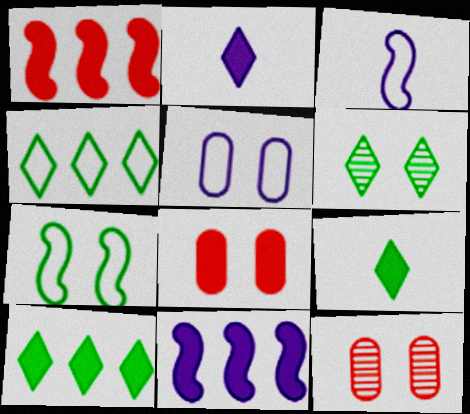[[3, 10, 12], 
[4, 6, 9], 
[8, 9, 11]]